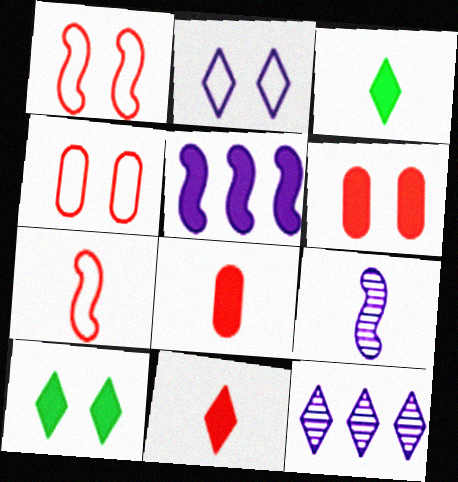[[3, 5, 6], 
[5, 8, 10]]